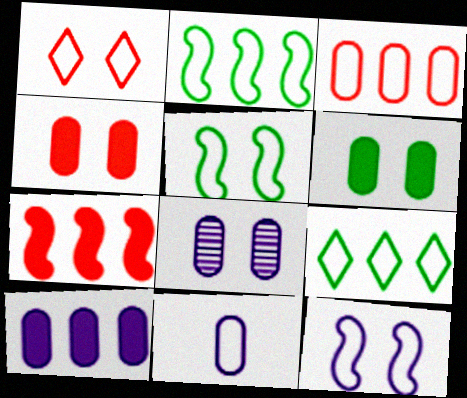[[1, 2, 11], 
[8, 10, 11]]